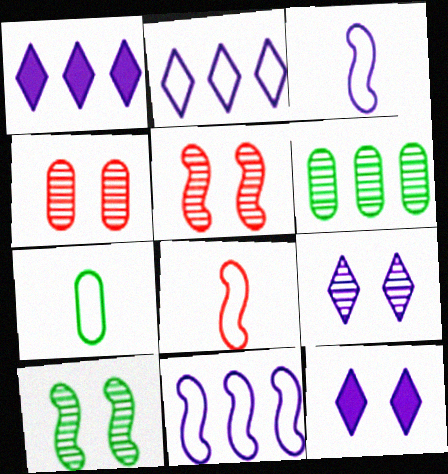[[1, 5, 7], 
[4, 9, 10], 
[6, 8, 12]]